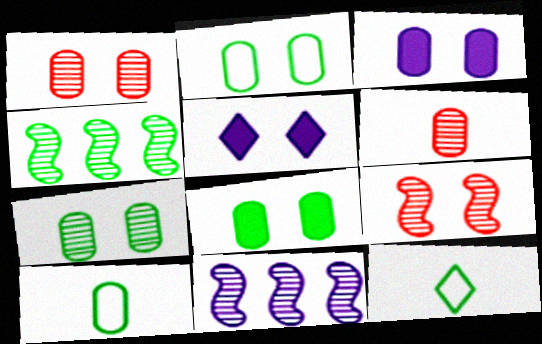[[1, 2, 3], 
[2, 5, 9], 
[2, 7, 8], 
[4, 8, 12]]